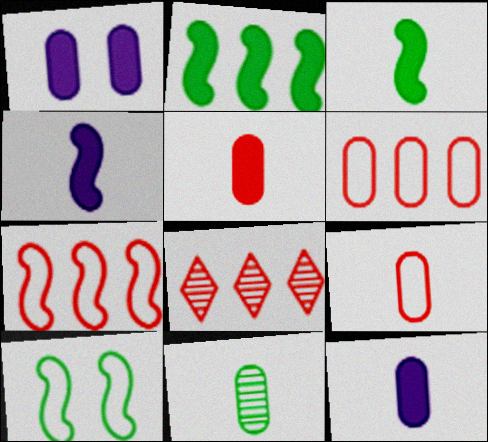[[1, 6, 11], 
[8, 10, 12], 
[9, 11, 12]]